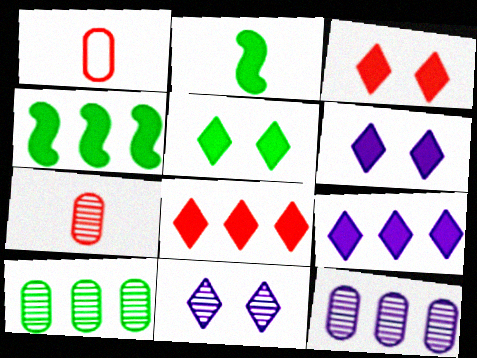[[1, 4, 11], 
[3, 5, 6]]